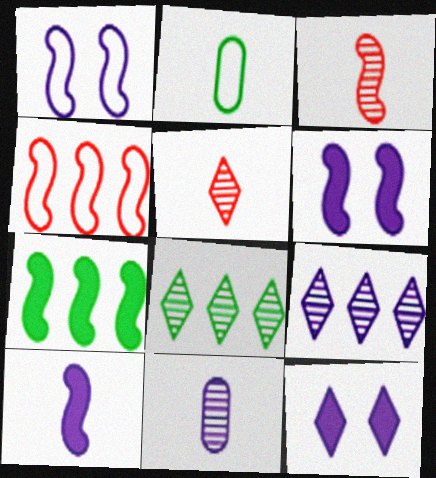[[1, 3, 7], 
[2, 5, 10]]